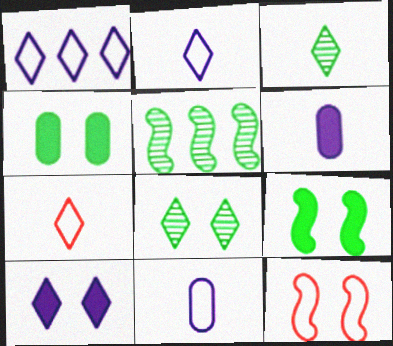[]